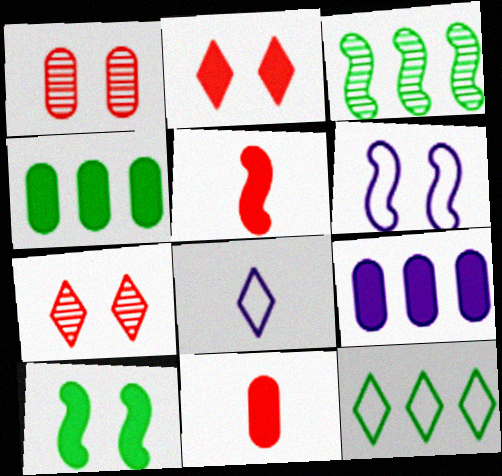[[3, 4, 12], 
[3, 5, 6]]